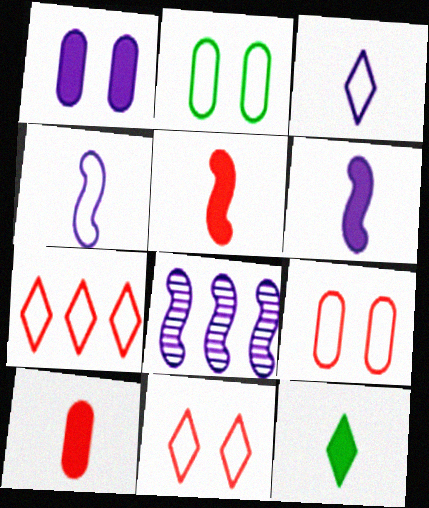[[1, 3, 8], 
[2, 4, 7], 
[6, 10, 12], 
[8, 9, 12]]